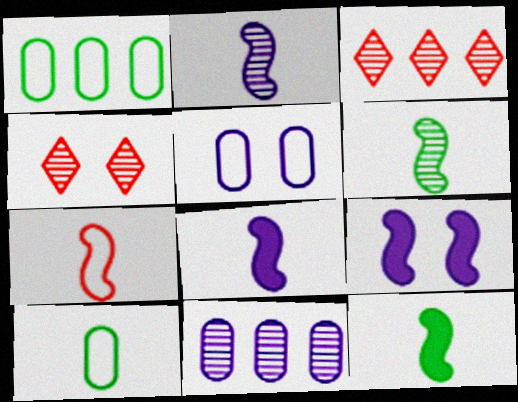[[1, 4, 8], 
[2, 7, 12], 
[3, 5, 12], 
[3, 9, 10], 
[4, 6, 11], 
[6, 7, 8]]